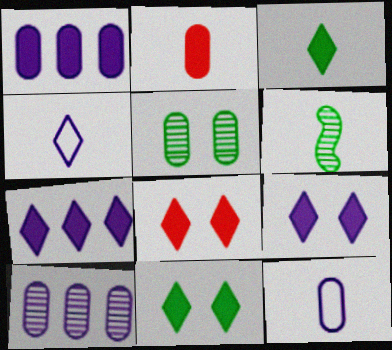[[2, 4, 6], 
[3, 7, 8], 
[8, 9, 11]]